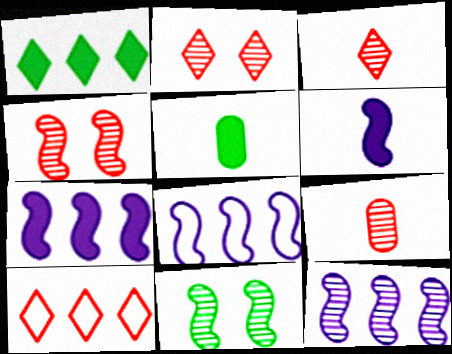[[2, 5, 8], 
[7, 8, 12]]